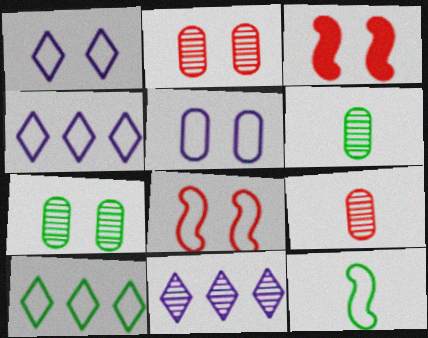[[1, 3, 7], 
[3, 4, 6]]